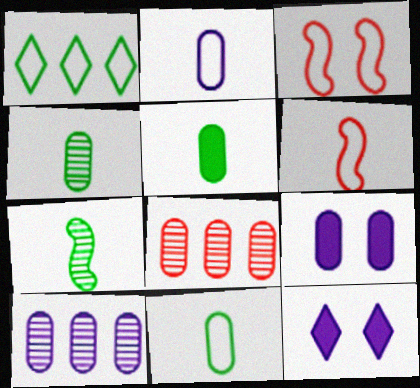[[1, 2, 3], 
[2, 9, 10], 
[4, 5, 11], 
[8, 9, 11]]